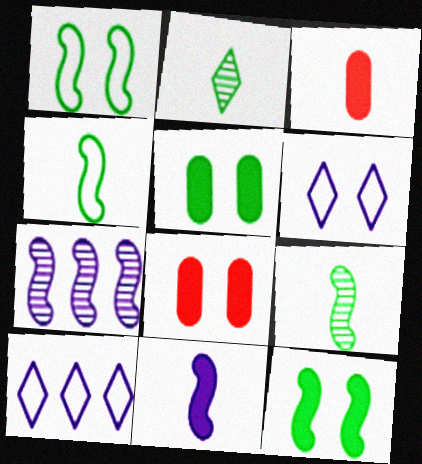[[8, 9, 10]]